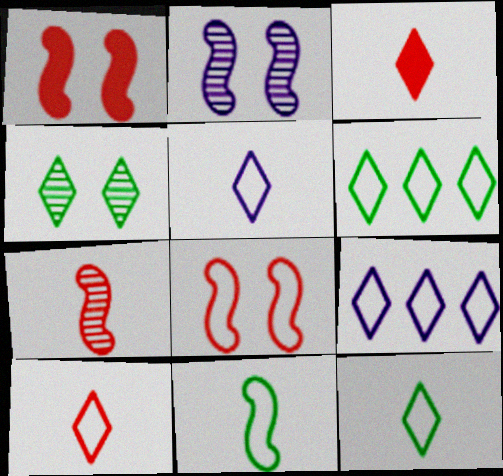[[3, 4, 9], 
[5, 10, 12]]